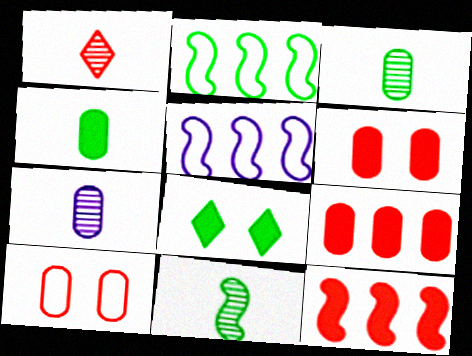[[1, 7, 11], 
[1, 10, 12], 
[2, 3, 8]]